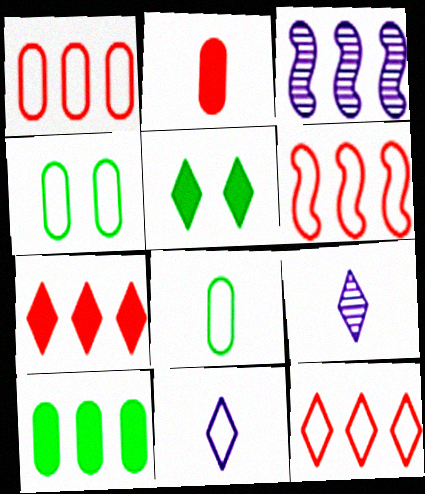[[1, 6, 12], 
[3, 10, 12], 
[4, 6, 11], 
[5, 9, 12]]